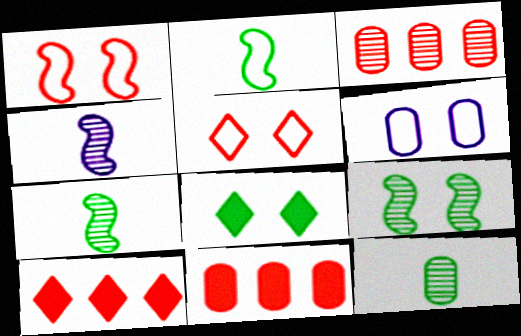[[6, 7, 10], 
[6, 11, 12]]